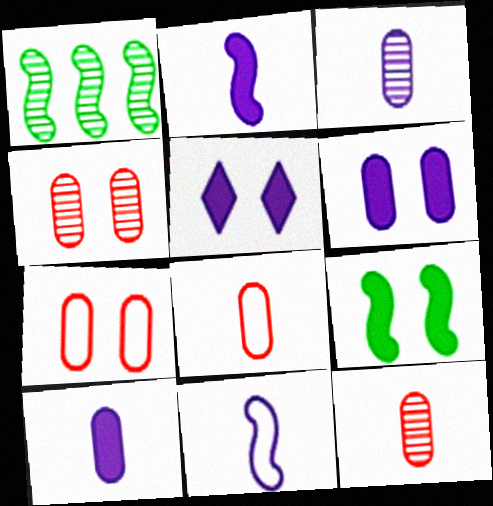[[1, 5, 8]]